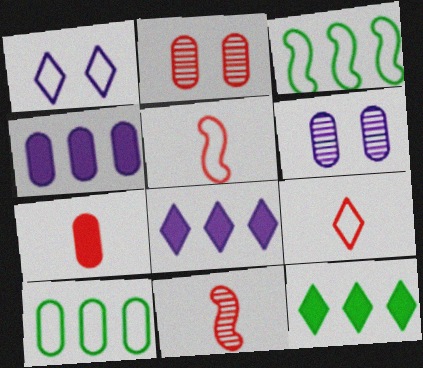[[1, 5, 10], 
[5, 6, 12], 
[6, 7, 10], 
[7, 9, 11]]